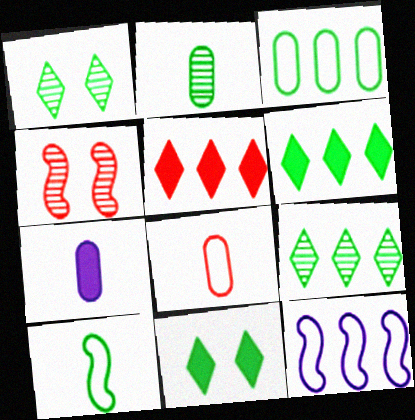[[2, 7, 8], 
[4, 5, 8]]